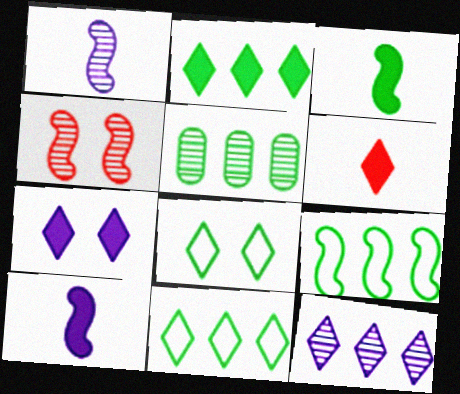[[2, 5, 9], 
[2, 6, 7], 
[3, 5, 8], 
[4, 9, 10], 
[6, 8, 12]]